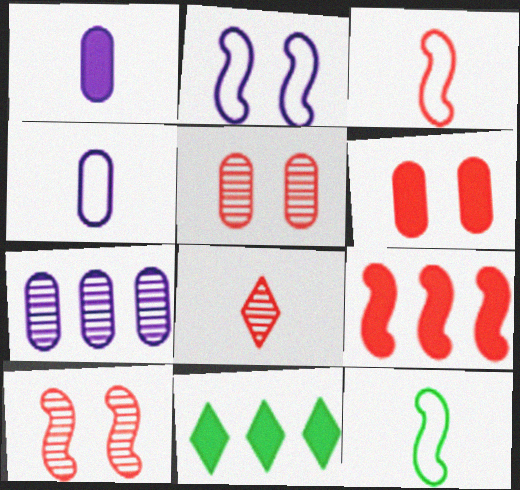[[1, 8, 12], 
[3, 9, 10], 
[4, 10, 11]]